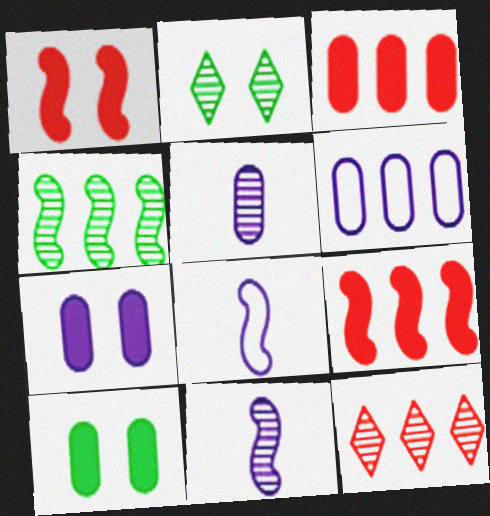[[1, 4, 8], 
[2, 3, 8], 
[5, 6, 7], 
[8, 10, 12]]